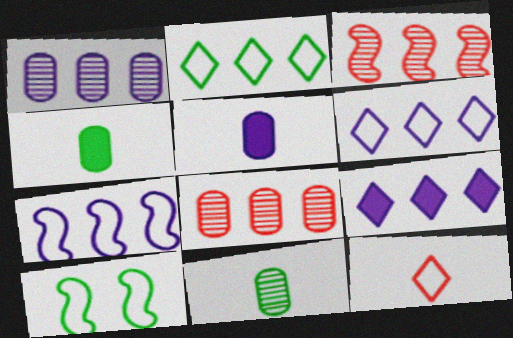[[1, 7, 9]]